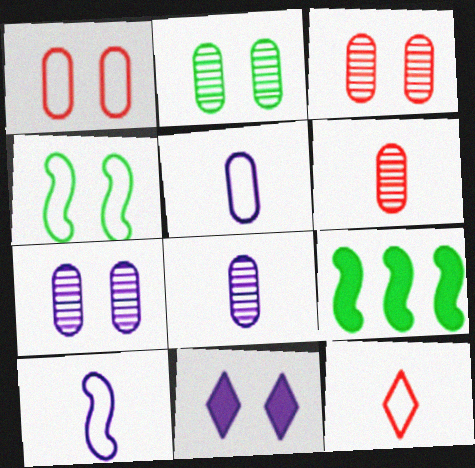[[2, 3, 7], 
[3, 4, 11], 
[7, 9, 12]]